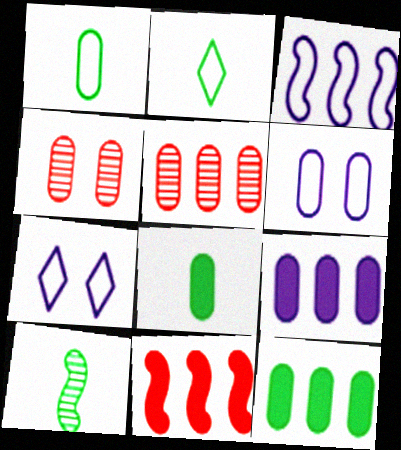[[1, 4, 9], 
[2, 8, 10], 
[5, 6, 8]]